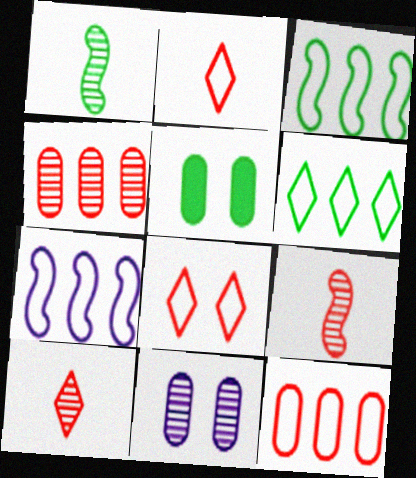[[1, 5, 6], 
[5, 7, 10], 
[6, 7, 12]]